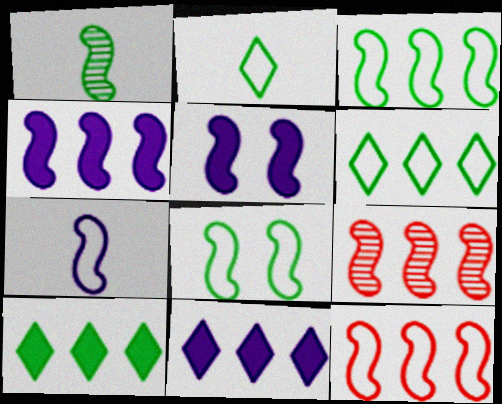[[1, 5, 12], 
[3, 4, 9], 
[7, 8, 12]]